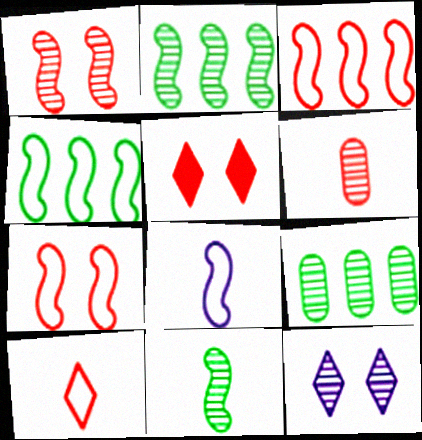[[2, 6, 12], 
[3, 5, 6], 
[4, 7, 8], 
[5, 8, 9]]